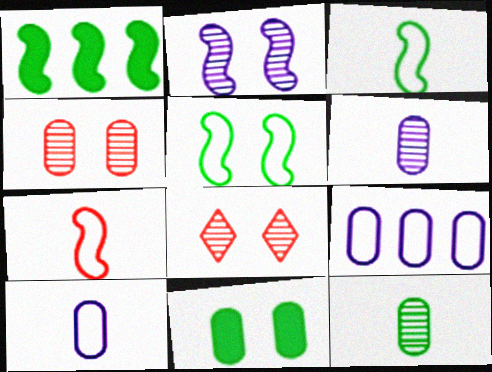[[1, 2, 7], 
[1, 8, 10]]